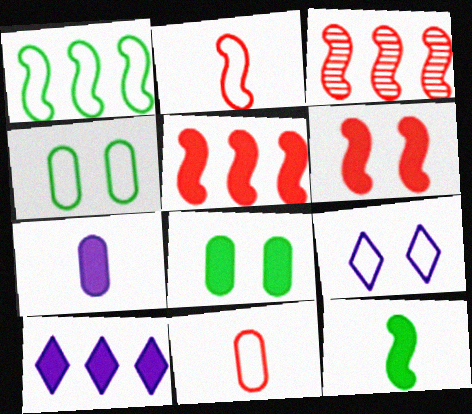[[1, 9, 11], 
[2, 3, 6]]